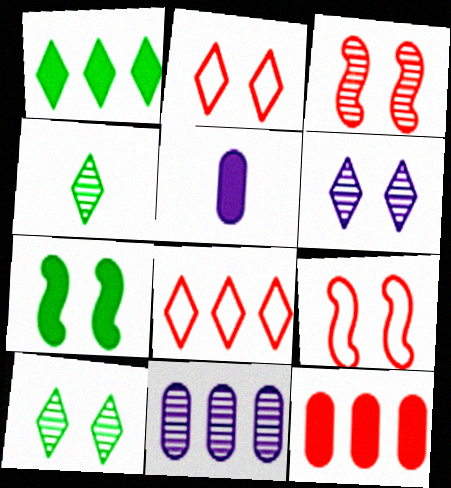[[3, 4, 11]]